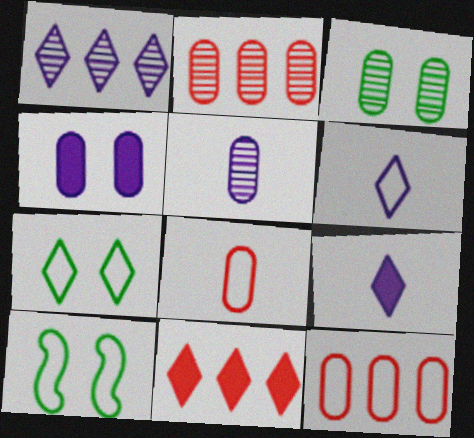[[2, 3, 5], 
[2, 9, 10], 
[5, 10, 11], 
[6, 10, 12]]